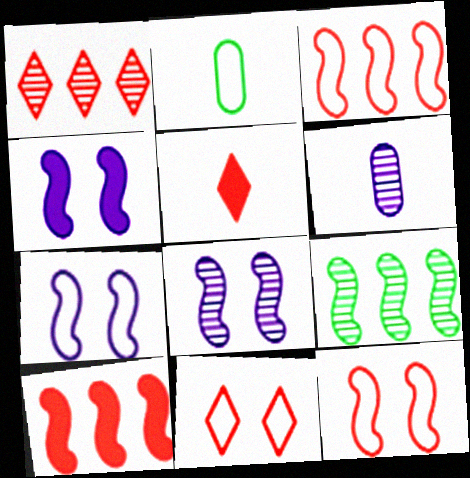[[1, 2, 4], 
[1, 5, 11], 
[4, 7, 8]]